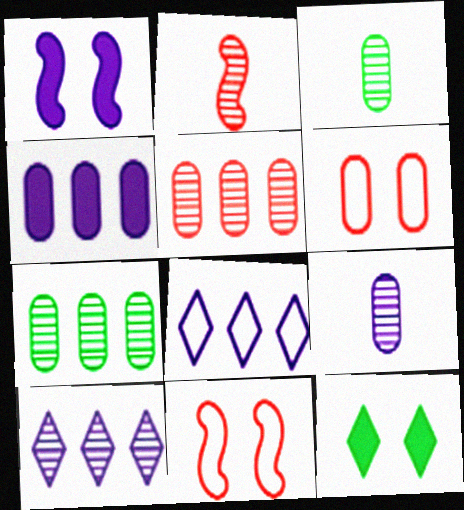[[1, 8, 9], 
[3, 4, 6]]